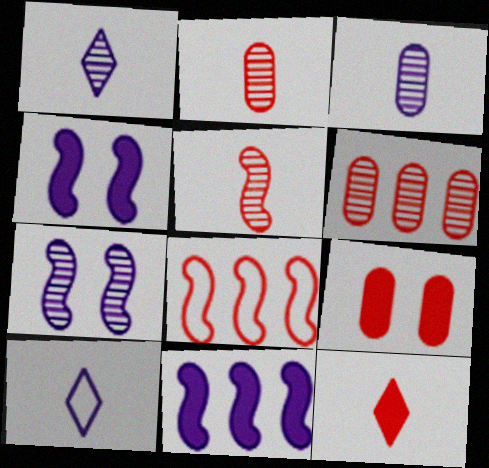[]